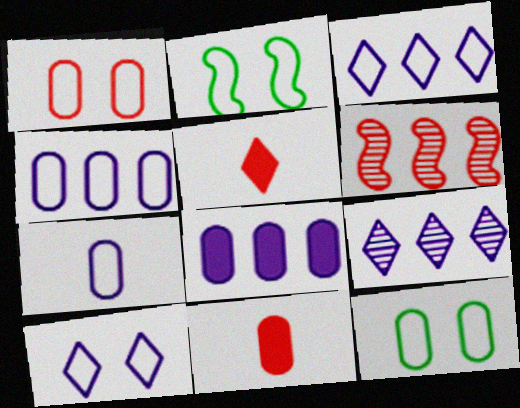[[1, 2, 10], 
[1, 5, 6], 
[2, 9, 11]]